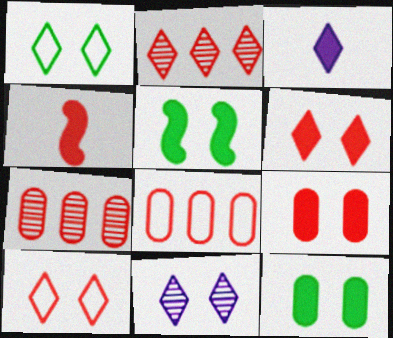[[1, 2, 3], 
[1, 6, 11], 
[4, 7, 10]]